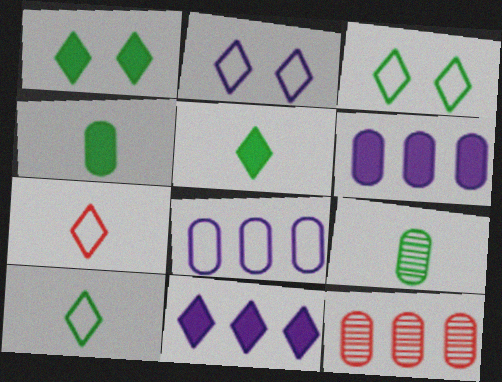[]